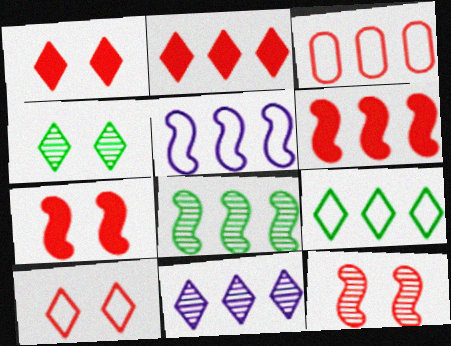[[2, 9, 11], 
[3, 5, 9], 
[5, 6, 8]]